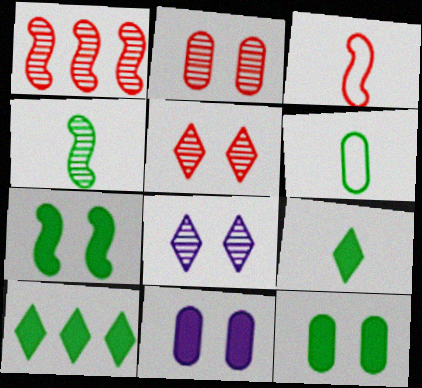[[4, 6, 9]]